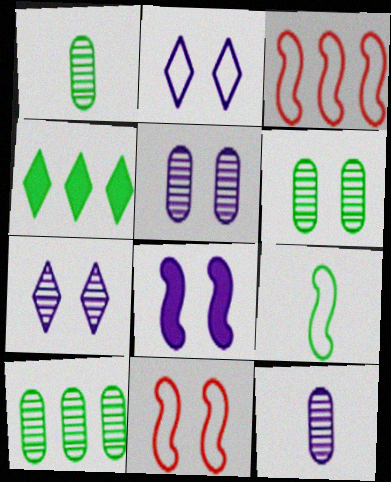[[1, 6, 10], 
[2, 5, 8], 
[4, 6, 9], 
[4, 11, 12]]